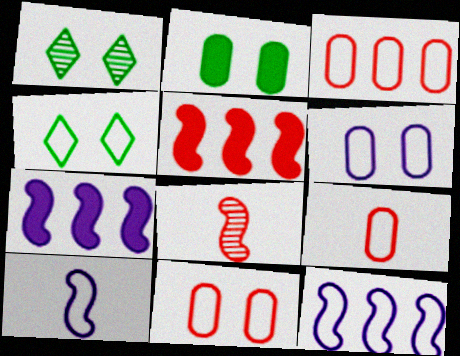[[1, 7, 9], 
[3, 4, 10], 
[3, 9, 11], 
[4, 9, 12]]